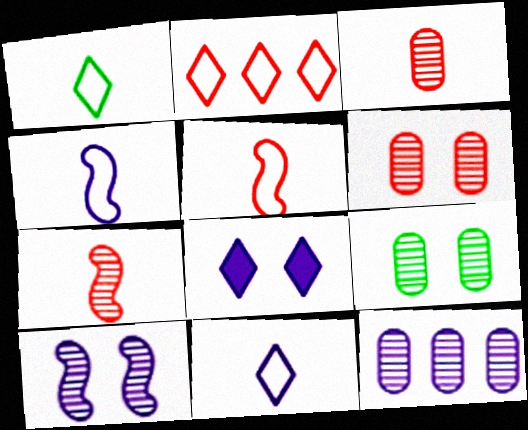[[3, 9, 12], 
[4, 8, 12]]